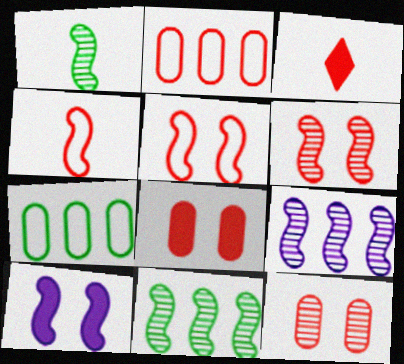[[1, 6, 9], 
[2, 3, 6], 
[4, 10, 11]]